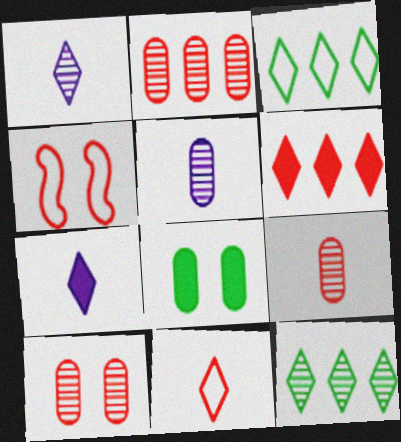[[2, 9, 10], 
[4, 6, 9]]